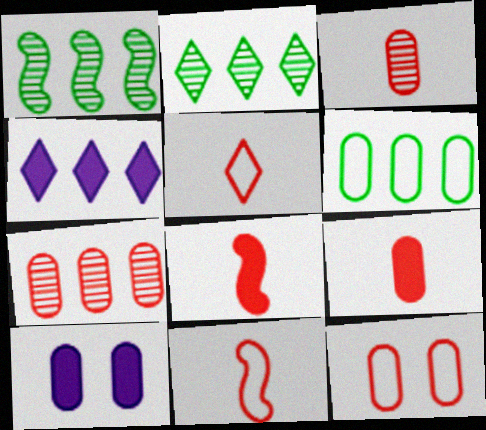[[1, 5, 10], 
[2, 10, 11], 
[3, 5, 8], 
[3, 6, 10], 
[7, 9, 12]]